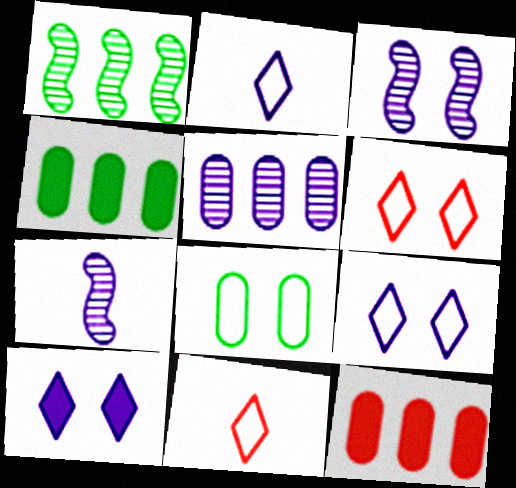[[3, 4, 11], 
[4, 6, 7]]